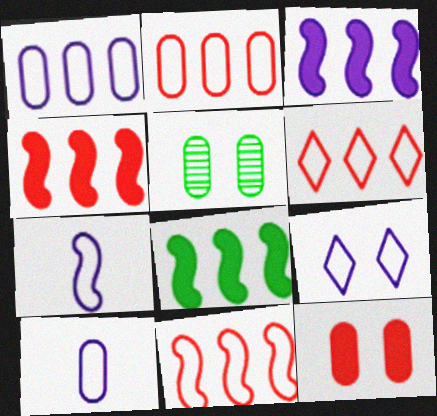[[1, 7, 9], 
[2, 6, 11], 
[3, 4, 8]]